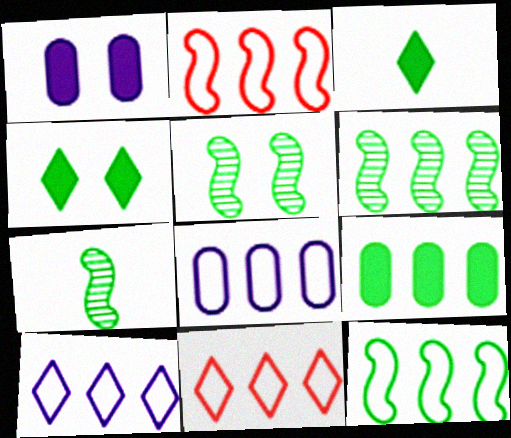[[1, 7, 11], 
[5, 6, 7], 
[8, 11, 12]]